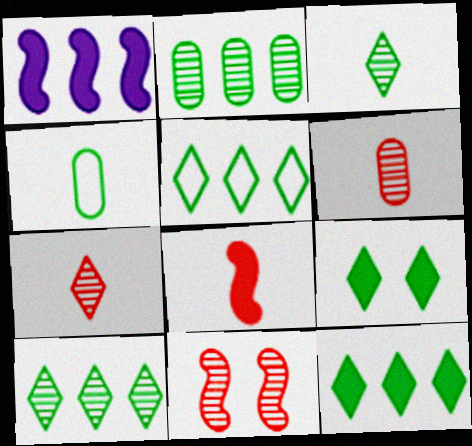[[3, 5, 9], 
[5, 10, 12]]